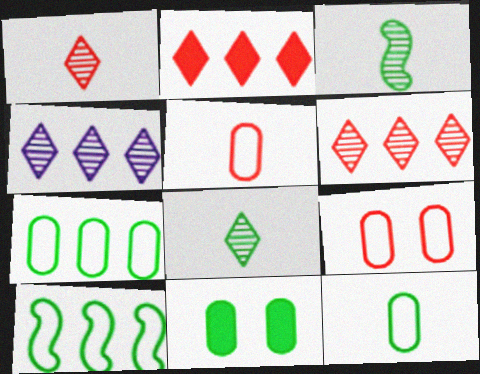[[8, 10, 11]]